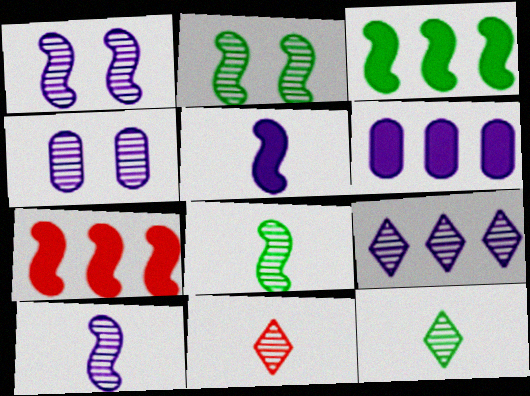[[4, 9, 10]]